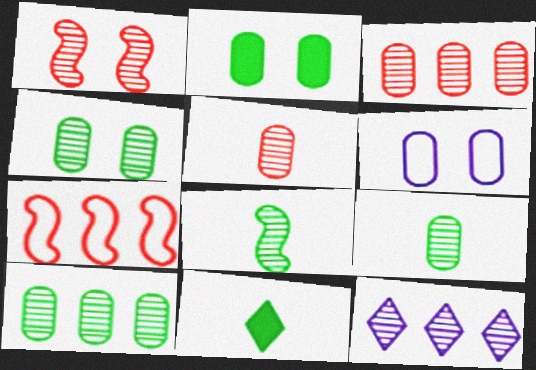[[1, 9, 12], 
[4, 9, 10]]